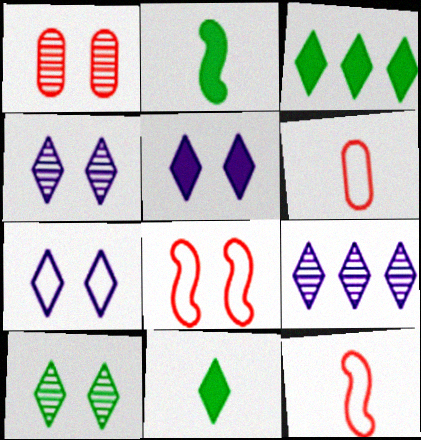[[4, 5, 7]]